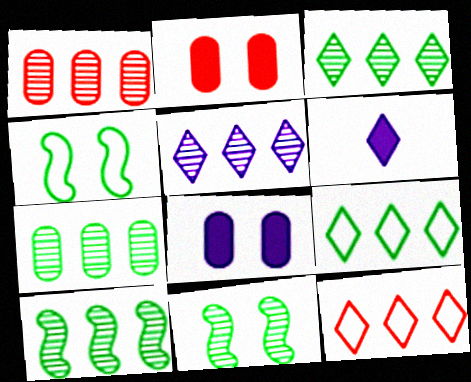[[1, 4, 6], 
[1, 5, 10], 
[3, 7, 10]]